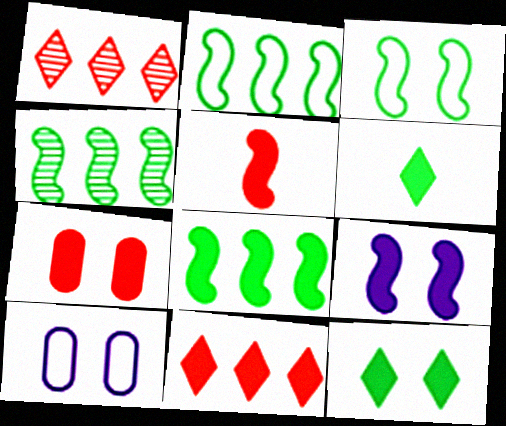[[2, 4, 8], 
[5, 7, 11], 
[5, 8, 9], 
[7, 9, 12]]